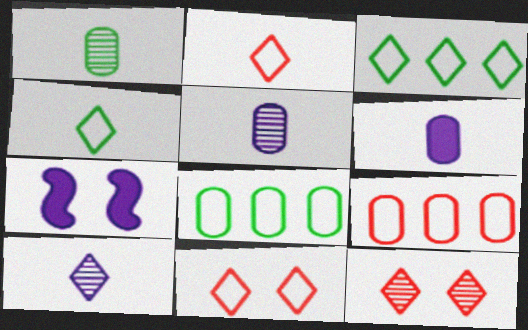[]